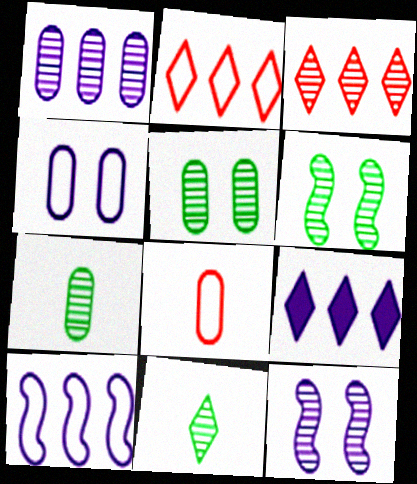[[1, 9, 10], 
[3, 7, 12], 
[6, 8, 9]]